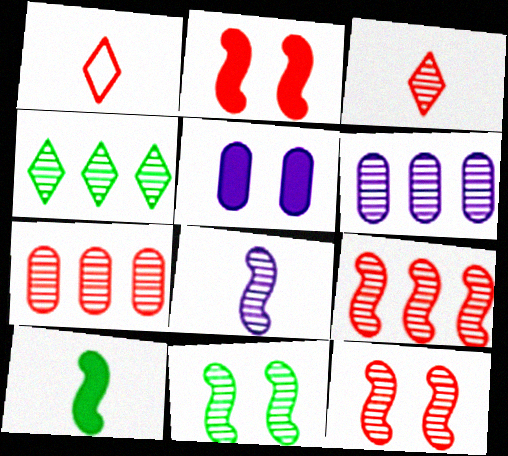[[1, 2, 7], 
[3, 6, 11], 
[3, 7, 12], 
[4, 6, 9], 
[8, 9, 11]]